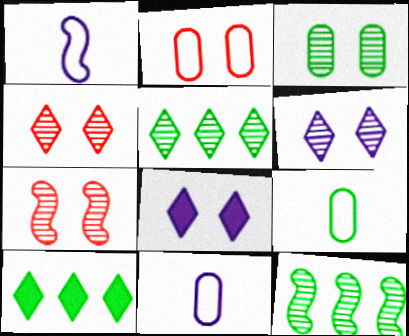[[3, 6, 7], 
[7, 10, 11]]